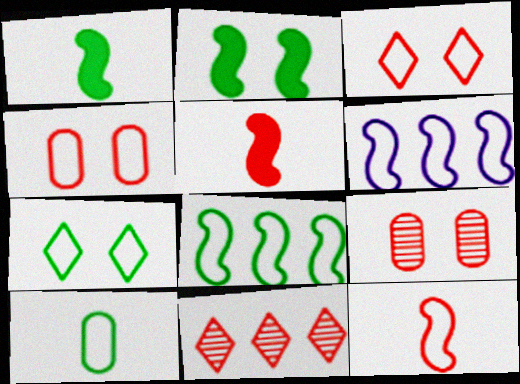[[3, 6, 10], 
[4, 5, 11], 
[7, 8, 10]]